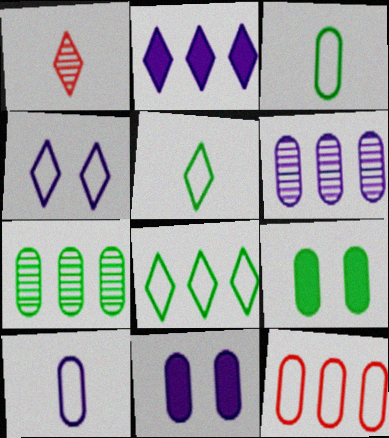[[3, 7, 9], 
[6, 10, 11]]